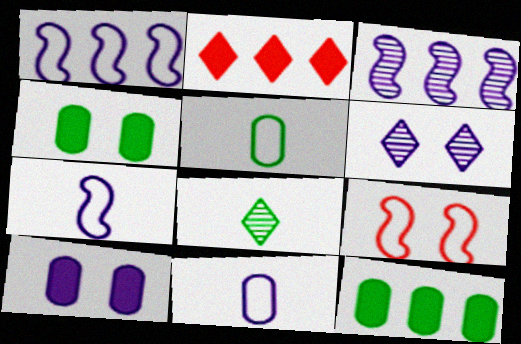[[4, 6, 9]]